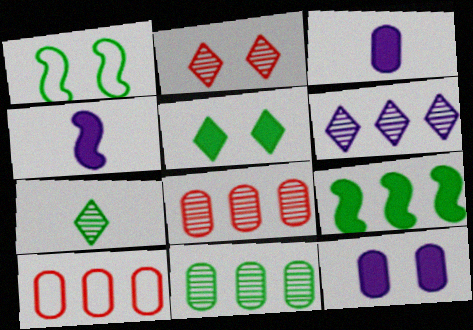[[1, 2, 12], 
[2, 6, 7], 
[6, 9, 10]]